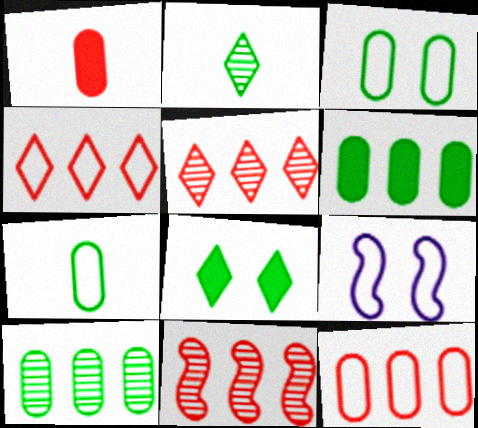[[4, 7, 9]]